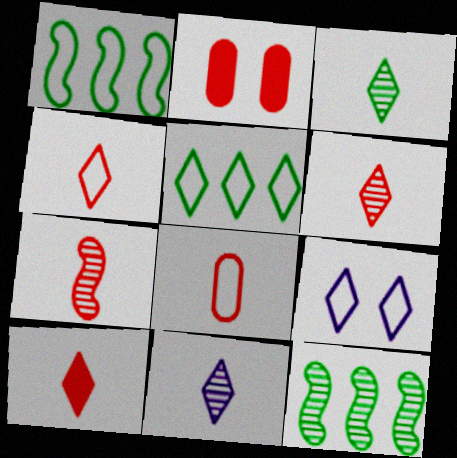[[1, 2, 11], 
[1, 8, 9], 
[3, 6, 11], 
[4, 5, 9], 
[4, 6, 10], 
[7, 8, 10]]